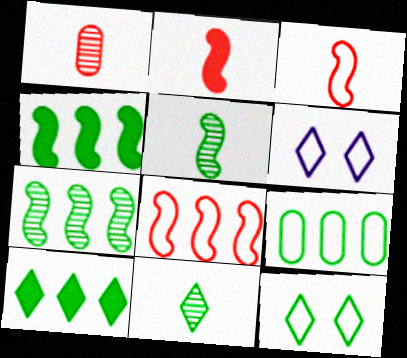[[1, 4, 6], 
[3, 6, 9], 
[7, 9, 10], 
[10, 11, 12]]